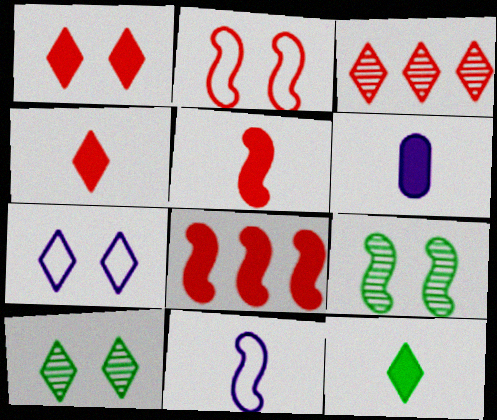[[1, 7, 10], 
[3, 7, 12], 
[5, 6, 12], 
[8, 9, 11]]